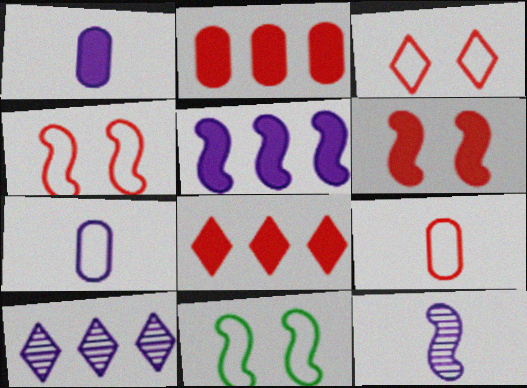[]